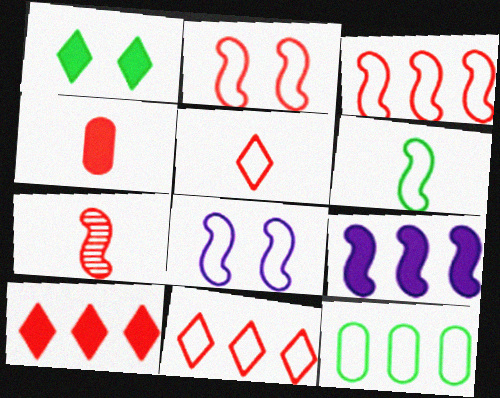[[1, 4, 9], 
[3, 6, 8], 
[4, 5, 7], 
[5, 8, 12]]